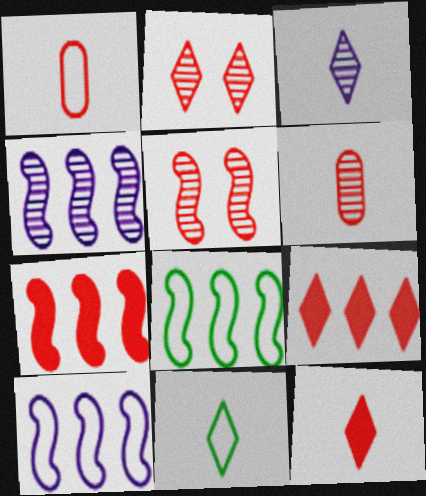[[1, 2, 7], 
[1, 5, 9], 
[3, 11, 12], 
[4, 7, 8]]